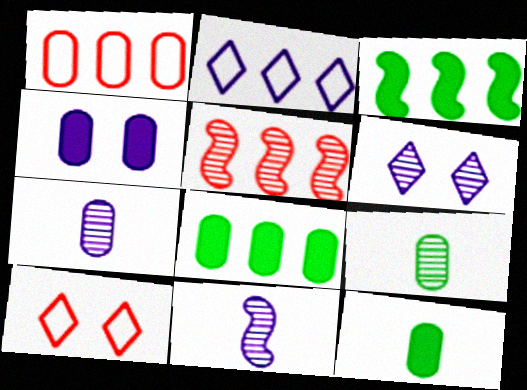[[1, 4, 9], 
[2, 4, 11], 
[2, 5, 8], 
[3, 7, 10], 
[5, 6, 9], 
[8, 10, 11]]